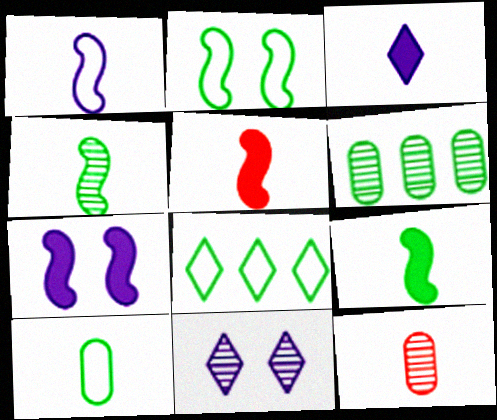[[1, 4, 5], 
[2, 8, 10], 
[7, 8, 12]]